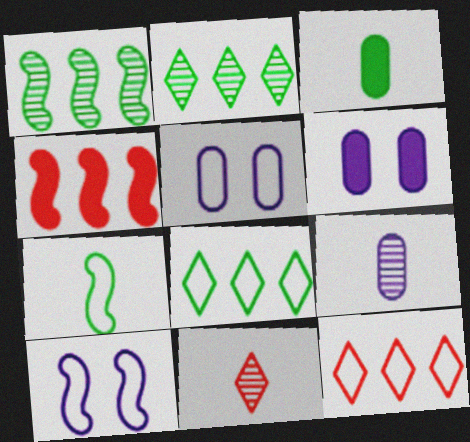[[5, 7, 12]]